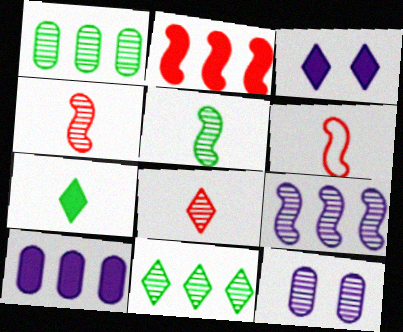[[1, 3, 6], 
[4, 11, 12]]